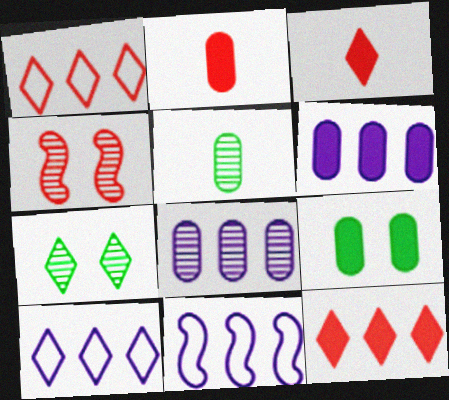[[1, 2, 4], 
[2, 6, 9], 
[2, 7, 11], 
[3, 7, 10]]